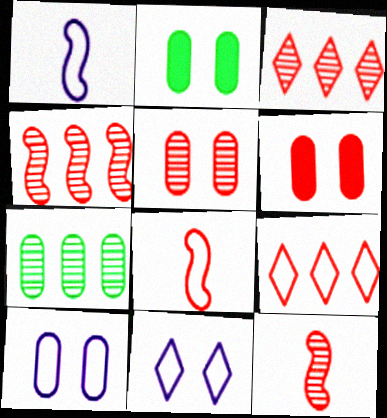[[1, 2, 3], 
[2, 5, 10], 
[3, 5, 12], 
[3, 6, 8], 
[6, 9, 12]]